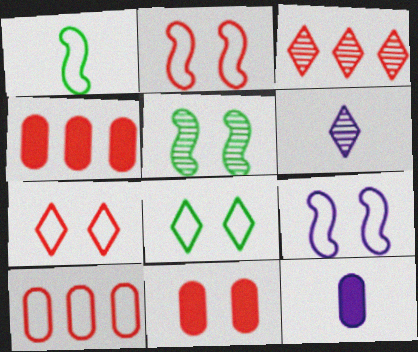[]